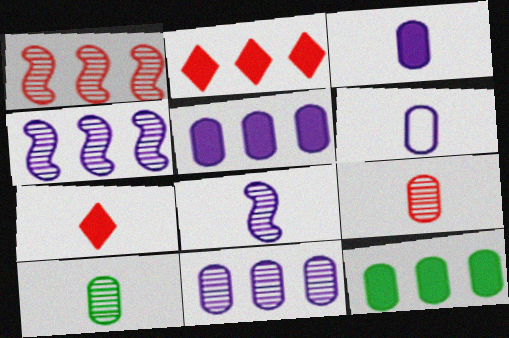[]